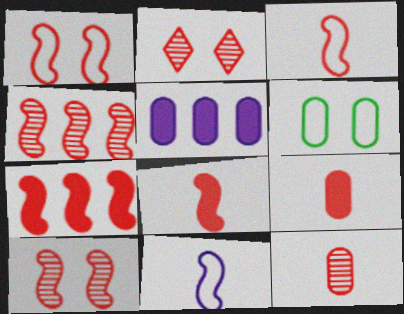[[1, 4, 8], 
[2, 4, 12], 
[3, 7, 10], 
[5, 6, 12]]